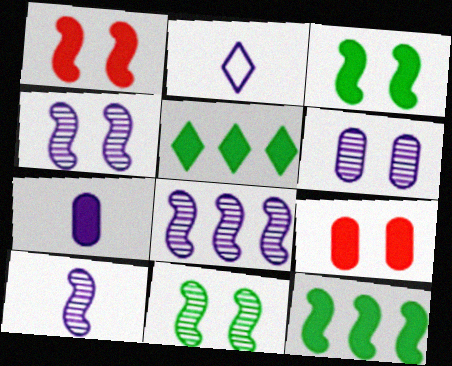[[1, 5, 7], 
[2, 7, 10], 
[4, 8, 10]]